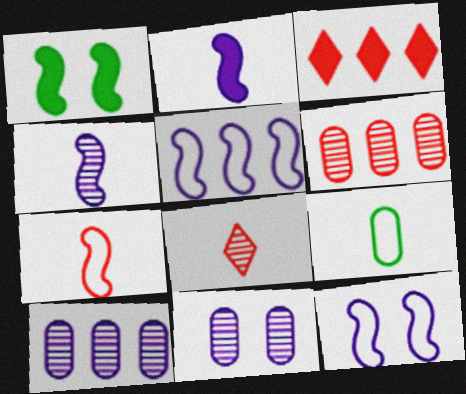[[2, 8, 9]]